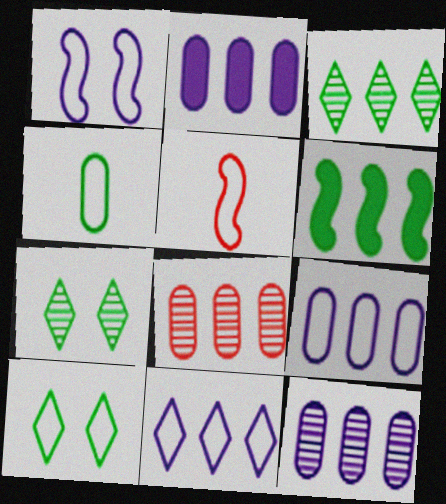[[2, 5, 7], 
[2, 9, 12], 
[4, 6, 7], 
[5, 9, 10], 
[6, 8, 11]]